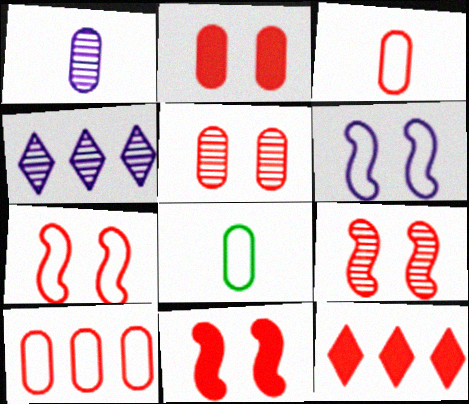[[3, 9, 12], 
[4, 8, 11], 
[7, 9, 11]]